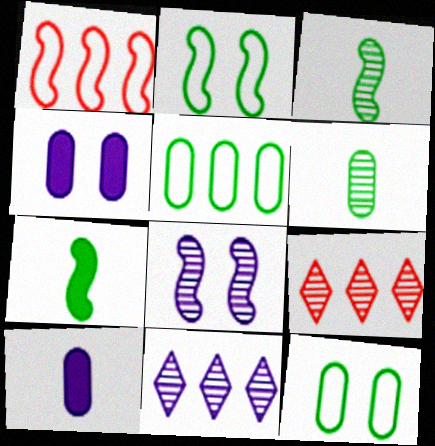[[1, 7, 8], 
[2, 9, 10], 
[6, 8, 9]]